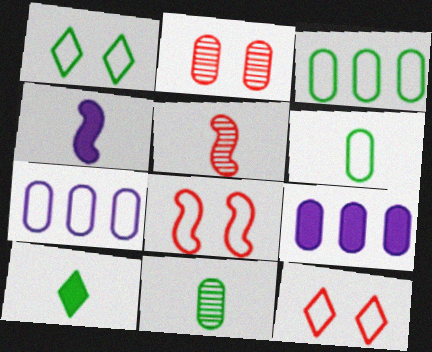[[1, 5, 9], 
[2, 6, 9]]